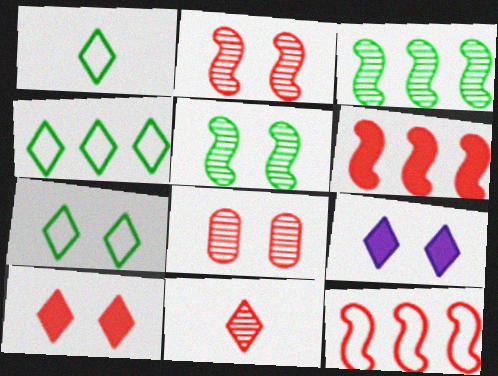[[1, 4, 7], 
[4, 9, 11]]